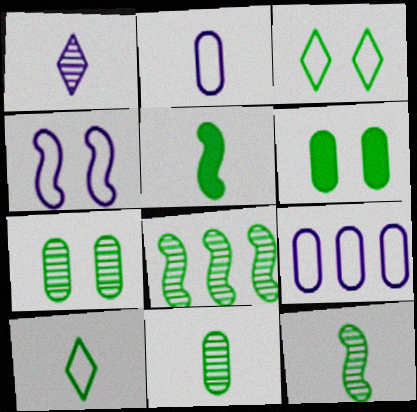[[5, 10, 11], 
[6, 8, 10]]